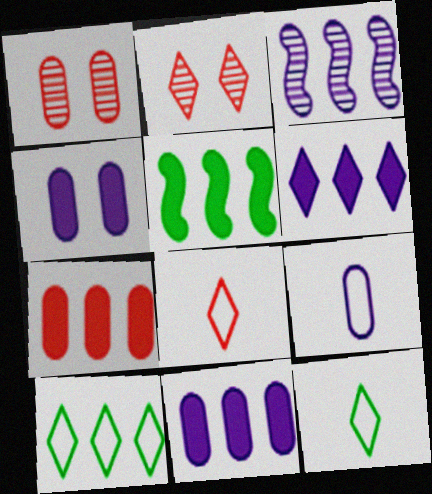[[2, 5, 9], 
[2, 6, 12], 
[3, 7, 10], 
[5, 6, 7]]